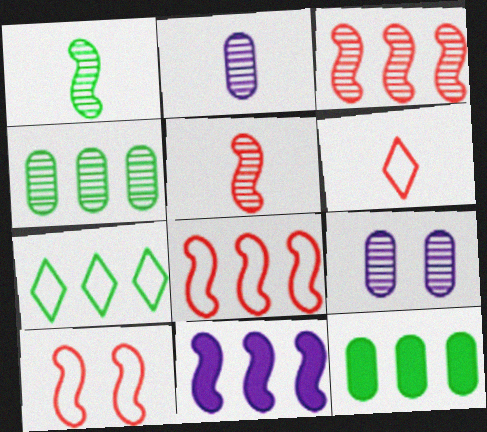[[1, 10, 11]]